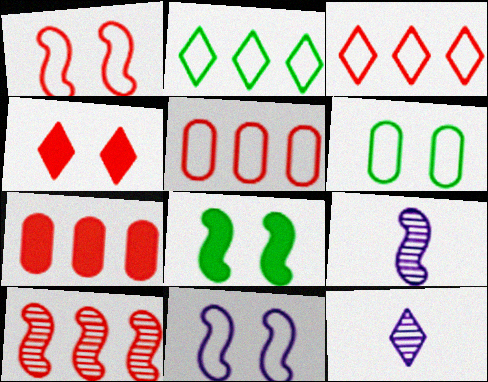[[2, 4, 12], 
[3, 7, 10], 
[5, 8, 12]]